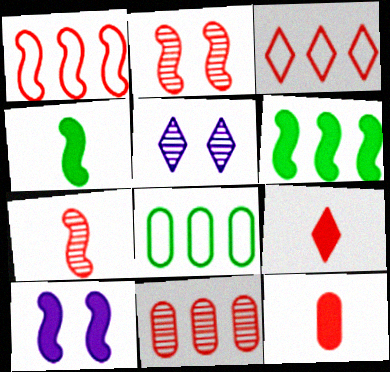[[2, 3, 12]]